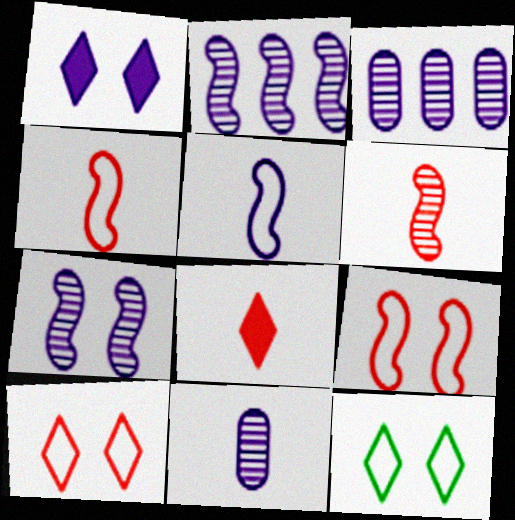[[1, 3, 5]]